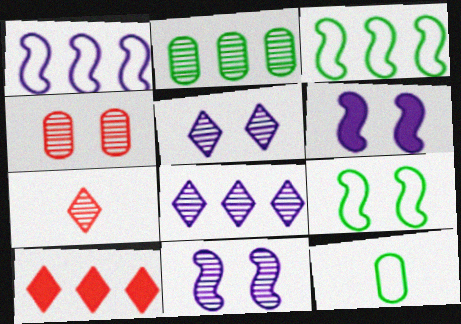[[1, 2, 10], 
[2, 7, 11], 
[10, 11, 12]]